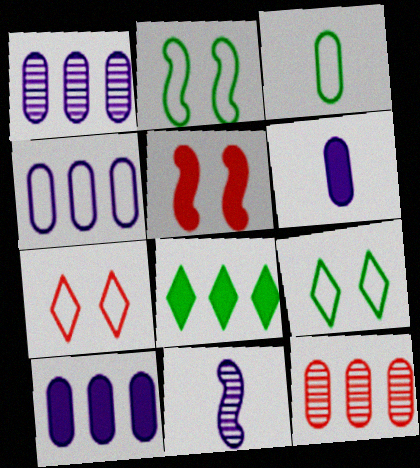[[1, 4, 10], 
[5, 6, 8]]